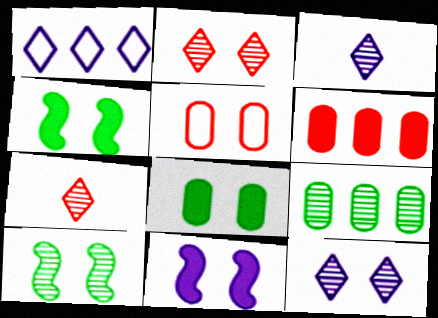[[4, 5, 12]]